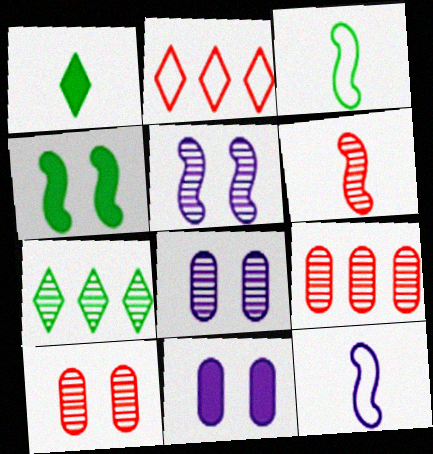[[6, 7, 8]]